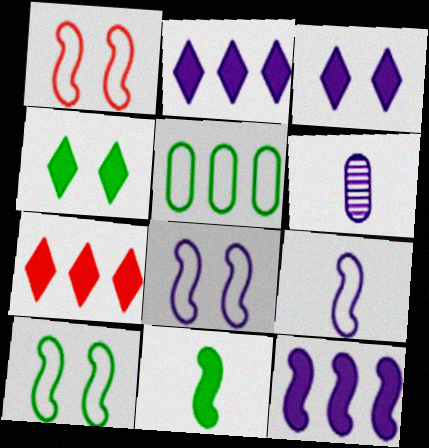[[1, 8, 10], 
[2, 6, 8], 
[6, 7, 10]]